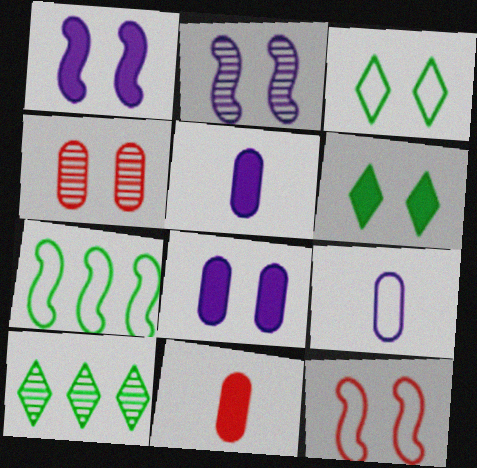[[1, 3, 4], 
[5, 10, 12]]